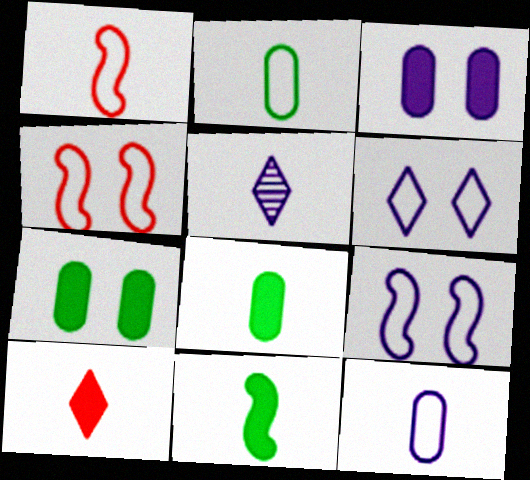[[1, 5, 8]]